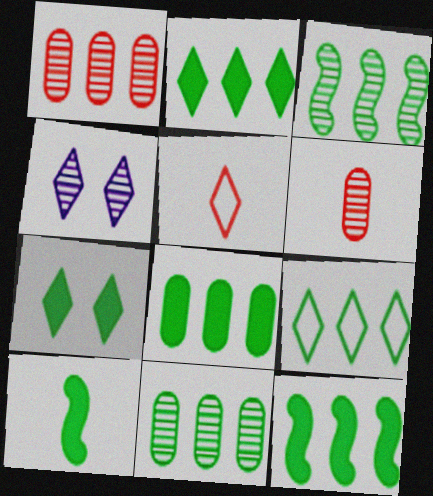[[2, 4, 5], 
[2, 8, 12], 
[3, 4, 6], 
[3, 8, 9], 
[7, 8, 10], 
[9, 11, 12]]